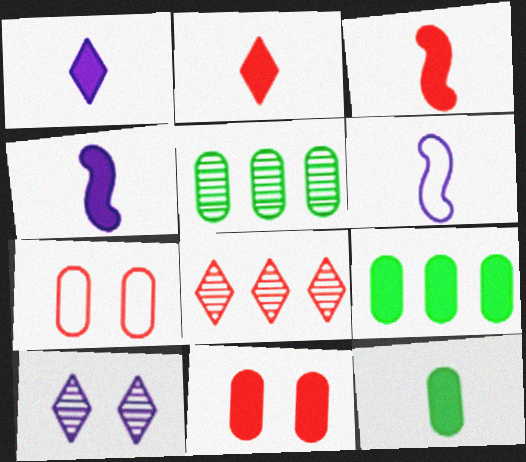[[1, 3, 12], 
[2, 4, 12], 
[3, 7, 8]]